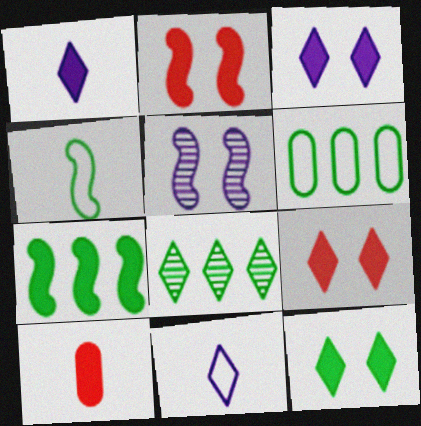[[3, 7, 10], 
[3, 9, 12], 
[6, 7, 8], 
[8, 9, 11]]